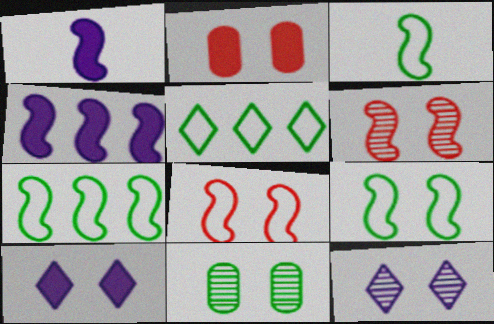[[1, 6, 7], 
[2, 9, 12], 
[3, 4, 6], 
[3, 7, 9], 
[6, 11, 12], 
[8, 10, 11]]